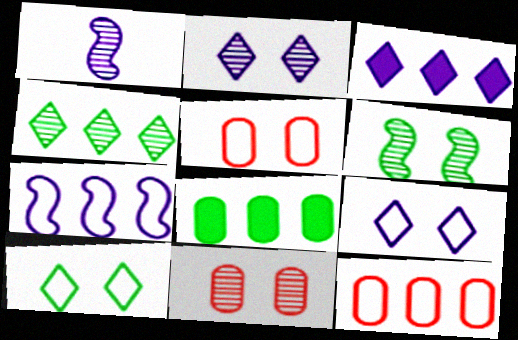[[1, 4, 11], 
[2, 6, 11]]